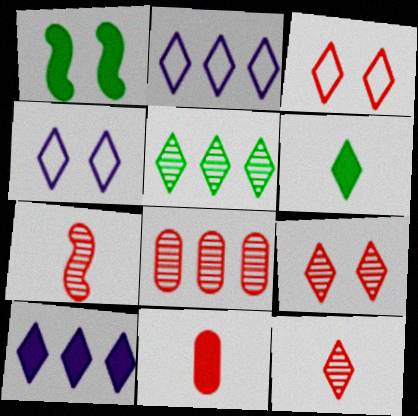[[1, 10, 11], 
[2, 6, 9], 
[7, 8, 9]]